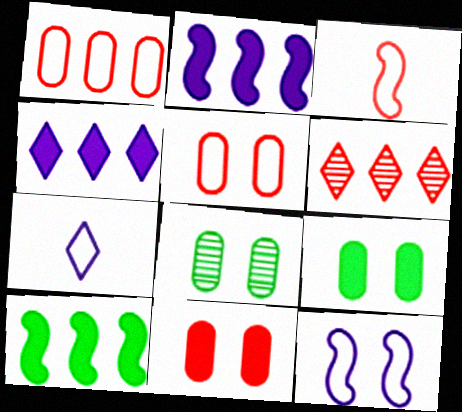[[3, 4, 8], 
[3, 6, 11]]